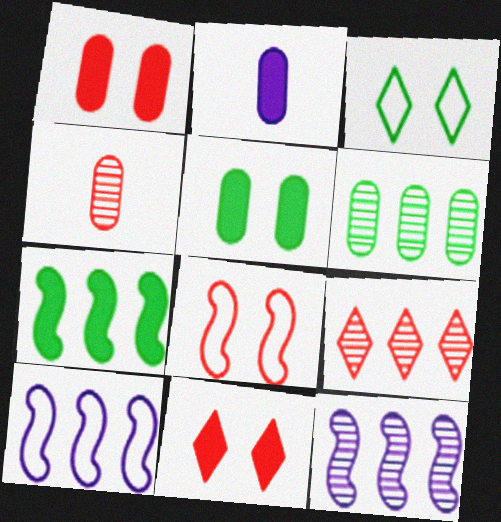[[2, 7, 11], 
[6, 9, 12]]